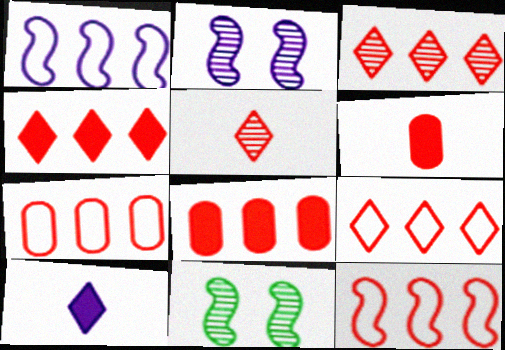[[3, 4, 9], 
[3, 8, 12], 
[7, 9, 12], 
[7, 10, 11]]